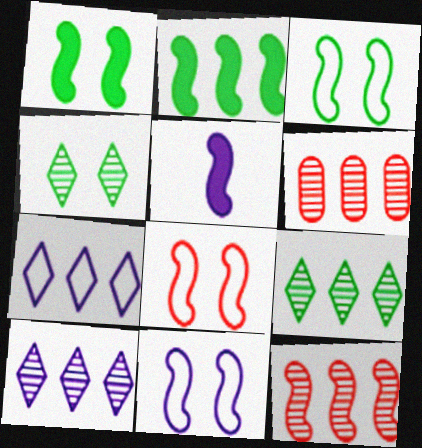[[2, 6, 7], 
[3, 5, 12], 
[3, 8, 11]]